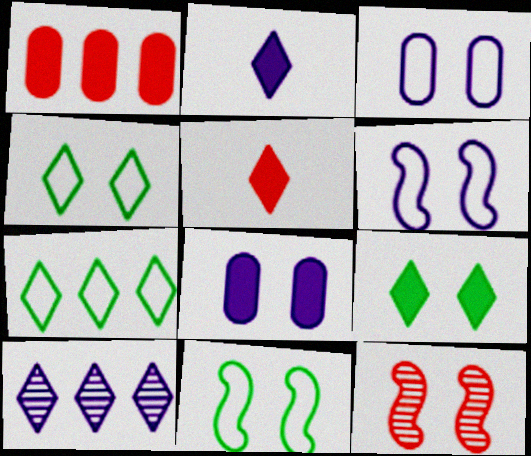[[3, 9, 12], 
[4, 5, 10], 
[4, 8, 12]]